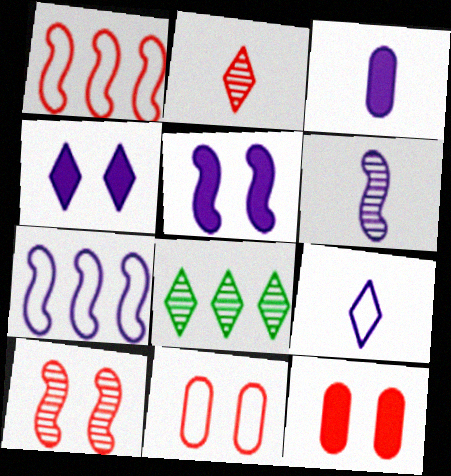[[1, 2, 12], 
[3, 6, 9], 
[5, 6, 7]]